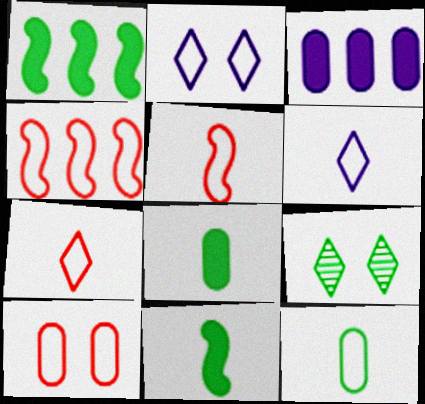[[1, 9, 12], 
[2, 4, 12], 
[3, 5, 9], 
[4, 7, 10], 
[5, 6, 12]]